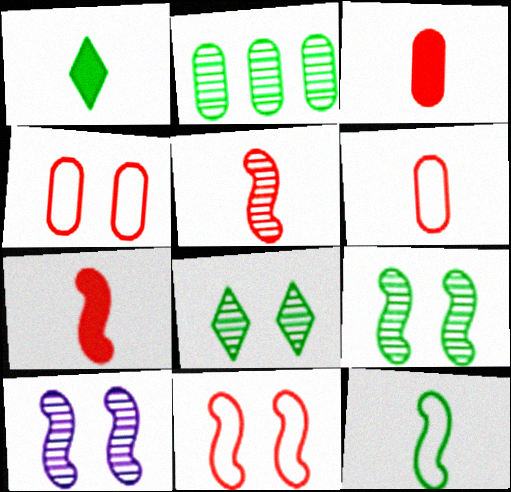[]